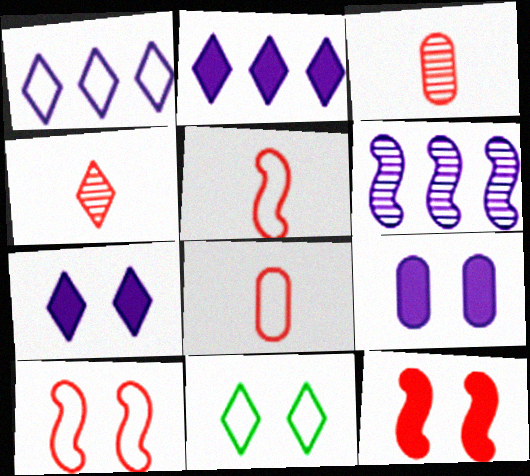[[2, 4, 11]]